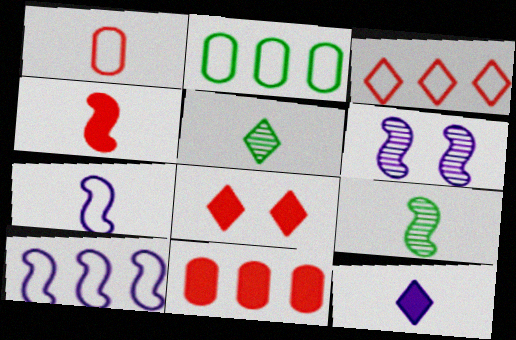[[1, 9, 12], 
[2, 3, 10], 
[4, 7, 9], 
[4, 8, 11]]